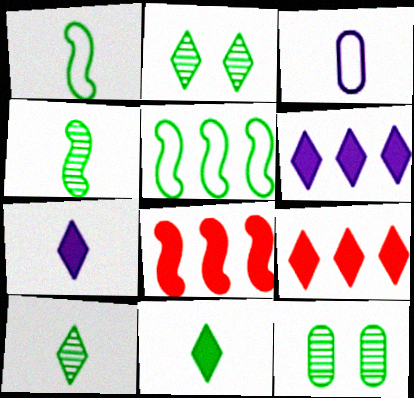[[2, 3, 8], 
[5, 11, 12]]